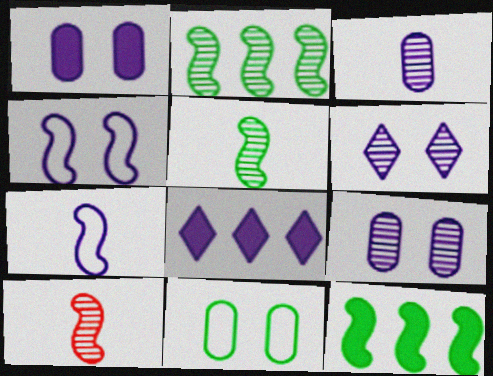[[1, 4, 6], 
[3, 4, 8], 
[4, 10, 12], 
[7, 8, 9], 
[8, 10, 11]]